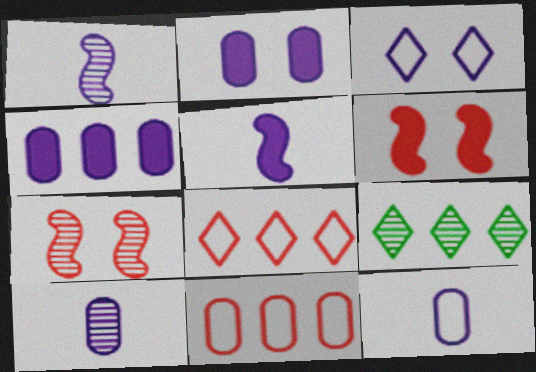[[1, 3, 4], 
[6, 9, 12], 
[7, 9, 10]]